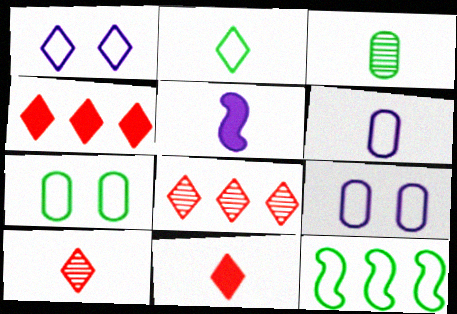[[2, 7, 12], 
[5, 7, 8]]